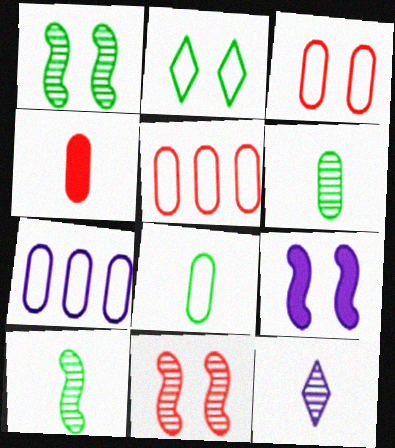[[3, 7, 8], 
[7, 9, 12]]